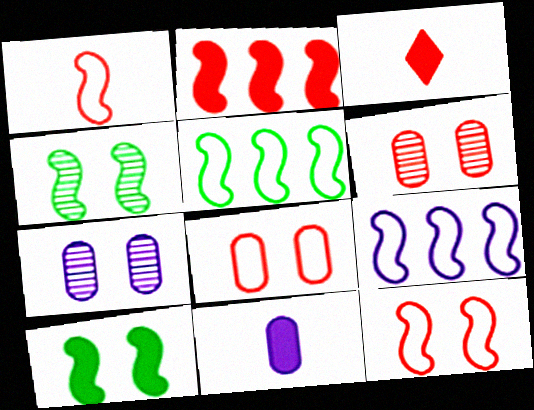[[3, 5, 7]]